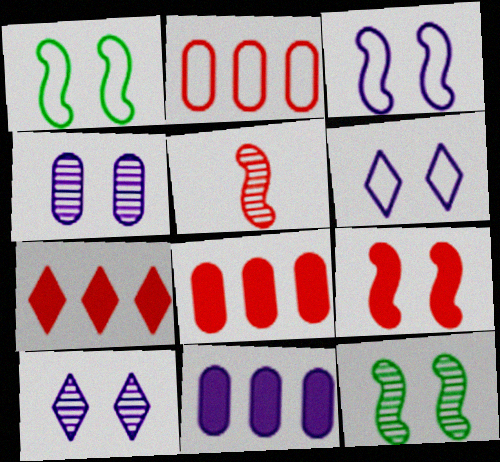[[3, 9, 12]]